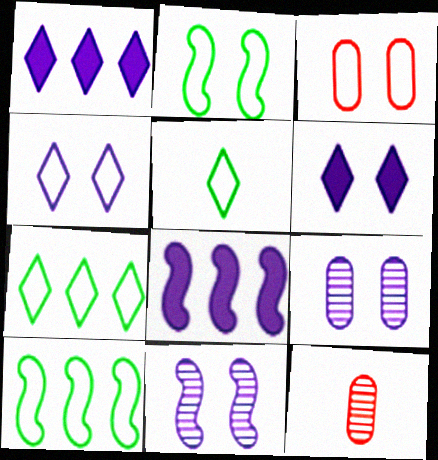[[1, 2, 12], 
[2, 3, 4], 
[6, 10, 12]]